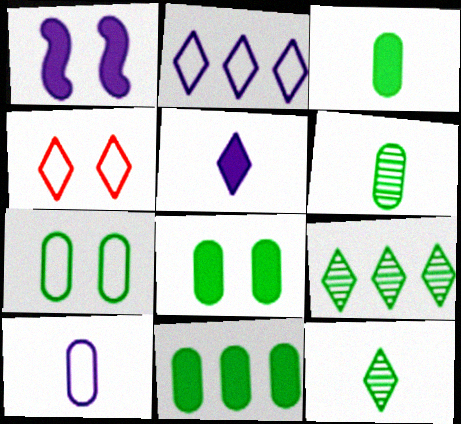[[3, 8, 11], 
[4, 5, 9], 
[6, 7, 11]]